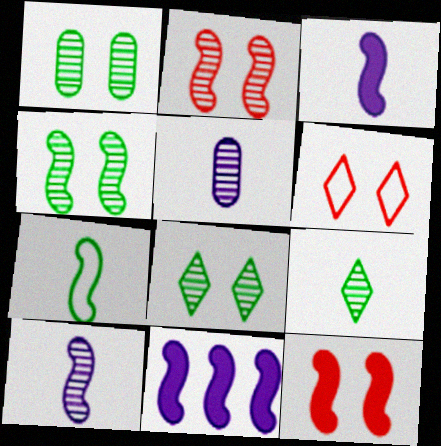[[1, 4, 8], 
[2, 7, 11]]